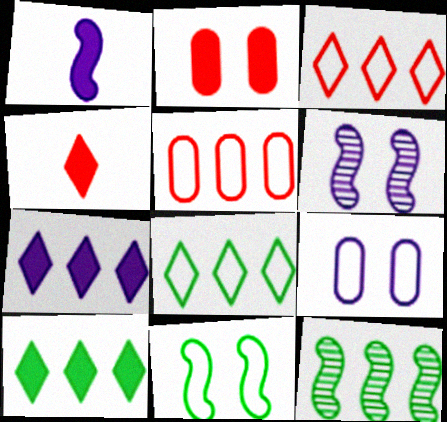[[1, 2, 10], 
[4, 9, 12], 
[5, 7, 12]]